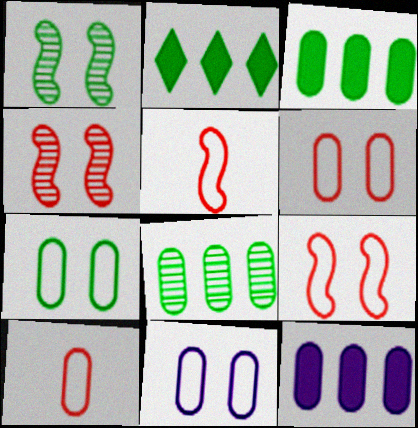[[6, 7, 11]]